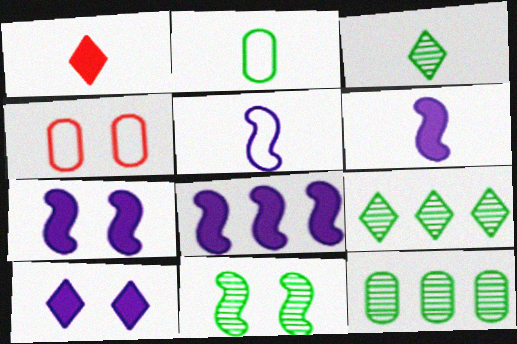[[3, 4, 8], 
[3, 11, 12], 
[4, 6, 9], 
[4, 10, 11], 
[6, 7, 8]]